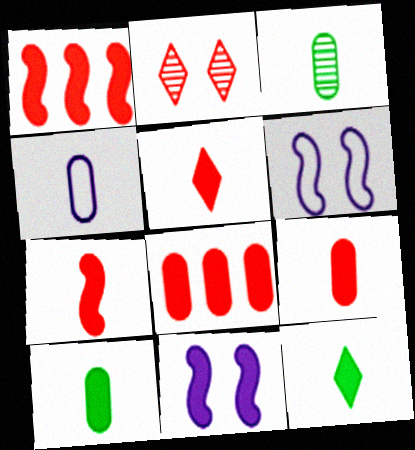[[3, 4, 9], 
[5, 7, 9], 
[8, 11, 12]]